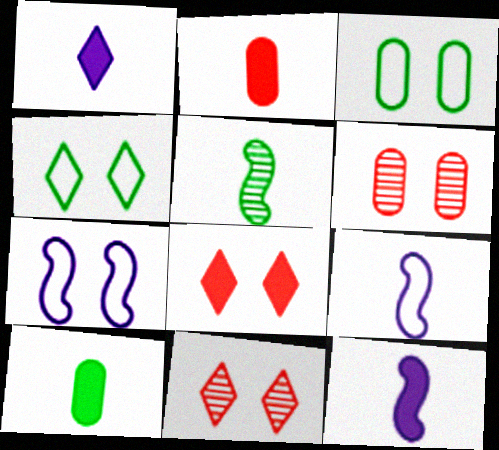[]